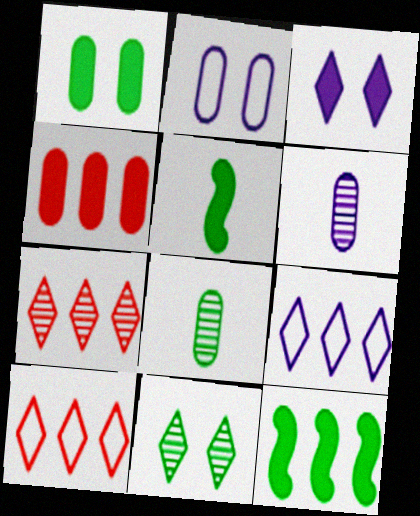[[2, 4, 8], 
[2, 5, 7], 
[3, 4, 5]]